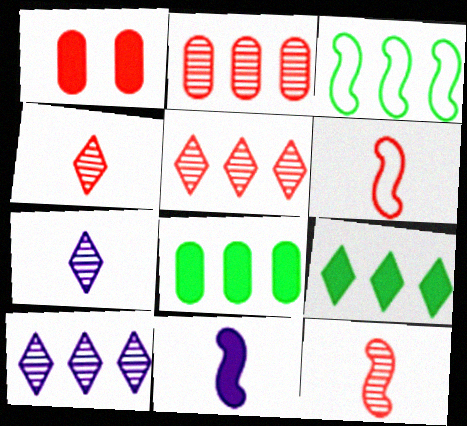[[1, 3, 7], 
[1, 5, 6], 
[1, 9, 11]]